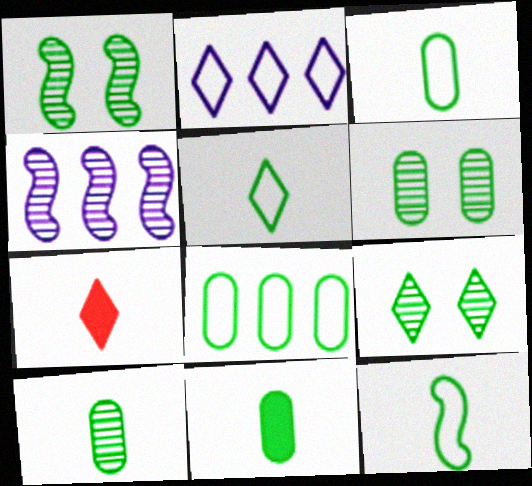[[1, 6, 9], 
[2, 7, 9], 
[3, 5, 12], 
[3, 10, 11], 
[6, 8, 11]]